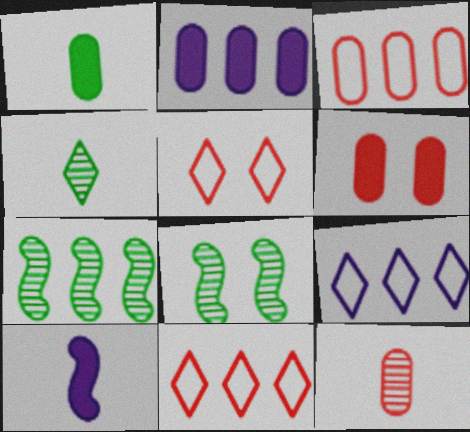[[1, 2, 6], 
[2, 7, 11], 
[3, 6, 12]]